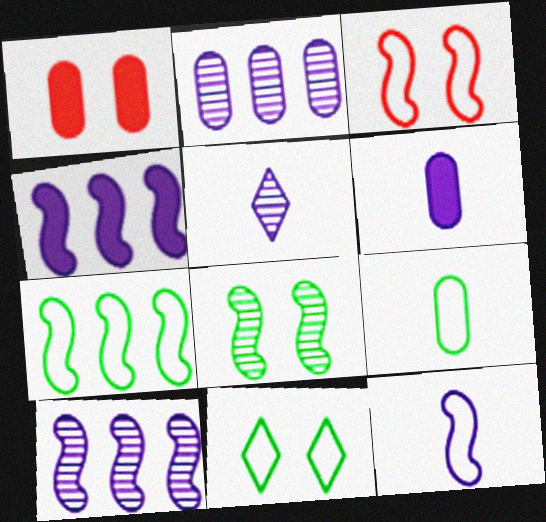[[1, 2, 9], 
[1, 5, 7], 
[3, 7, 12], 
[5, 6, 12], 
[7, 9, 11]]